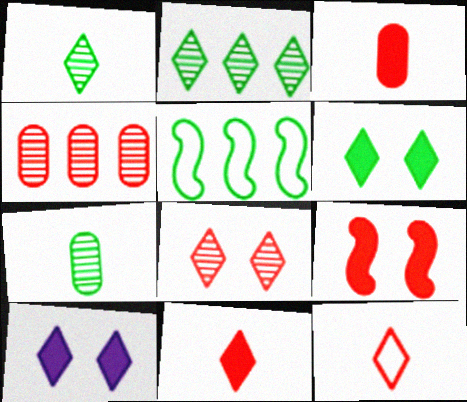[[2, 10, 12], 
[4, 9, 12], 
[5, 6, 7]]